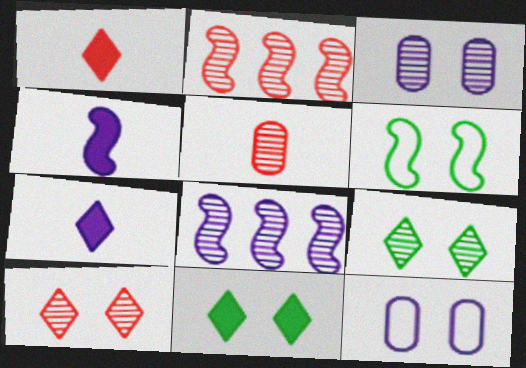[[2, 4, 6], 
[2, 5, 10], 
[5, 8, 9], 
[7, 8, 12]]